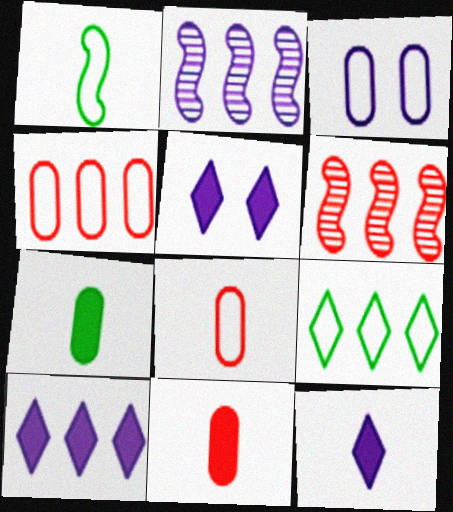[[2, 3, 12], 
[5, 10, 12]]